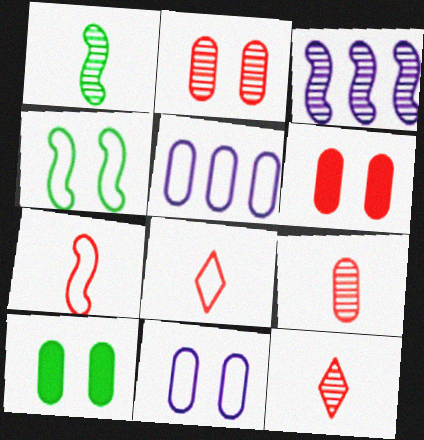[[2, 10, 11], 
[3, 8, 10], 
[4, 5, 8], 
[5, 9, 10]]